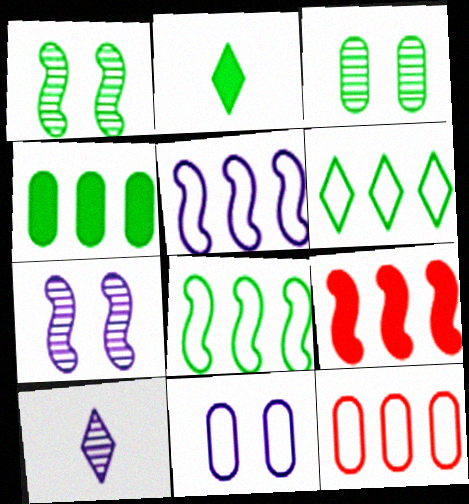[[2, 3, 8], 
[2, 7, 12], 
[5, 6, 12]]